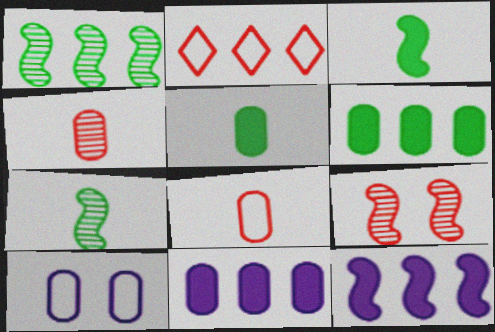[[1, 2, 11], 
[4, 6, 10]]